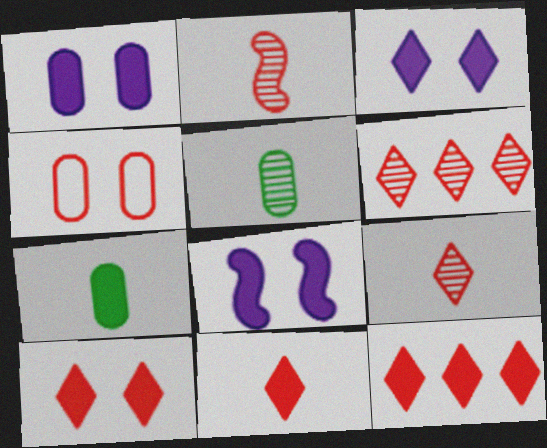[[1, 3, 8], 
[2, 4, 12], 
[7, 8, 12], 
[10, 11, 12]]